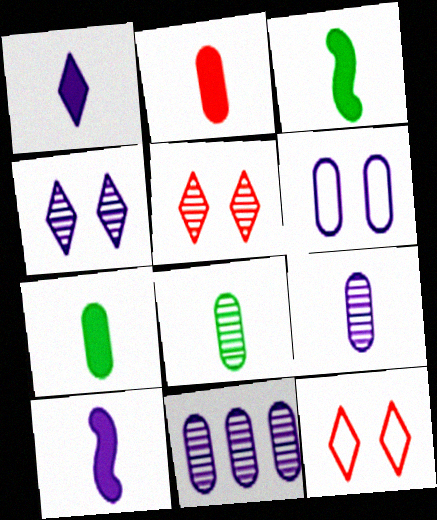[[1, 2, 3], 
[3, 11, 12]]